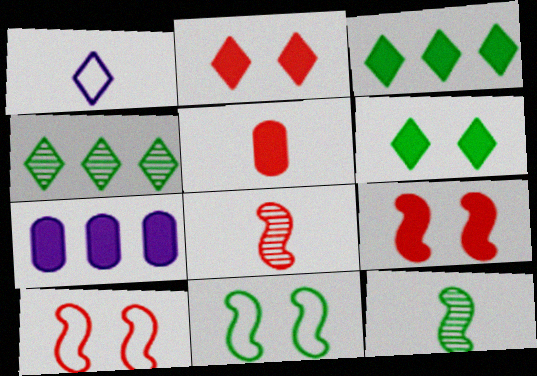[[1, 2, 4], 
[1, 5, 12]]